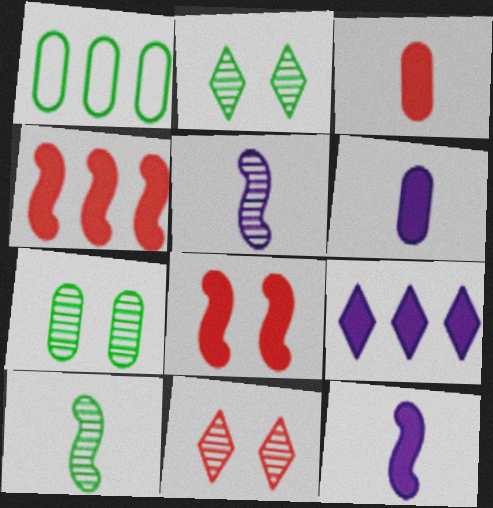[[1, 11, 12]]